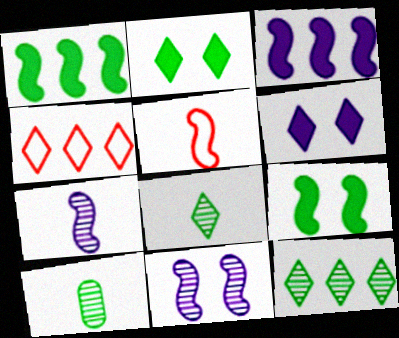[[1, 5, 11], 
[4, 6, 8]]